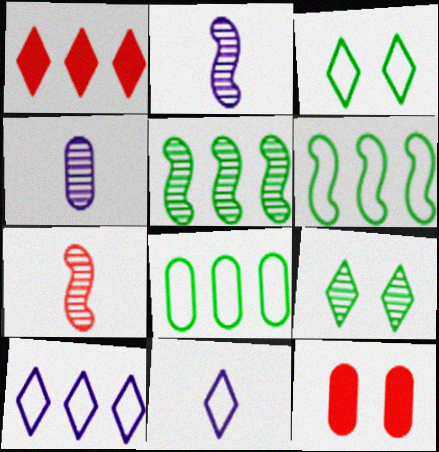[[1, 9, 11], 
[4, 8, 12], 
[5, 11, 12]]